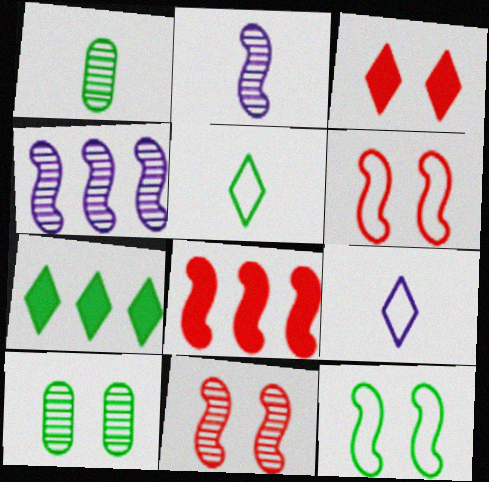[[1, 7, 12], 
[2, 8, 12], 
[8, 9, 10]]